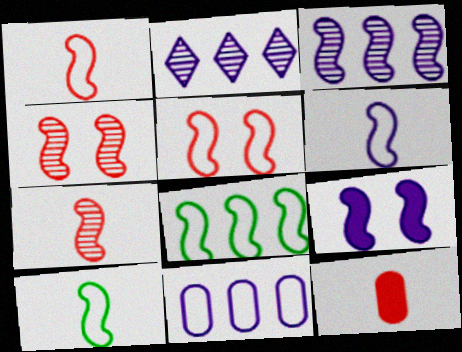[[1, 6, 10], 
[3, 6, 9], 
[5, 6, 8], 
[7, 8, 9]]